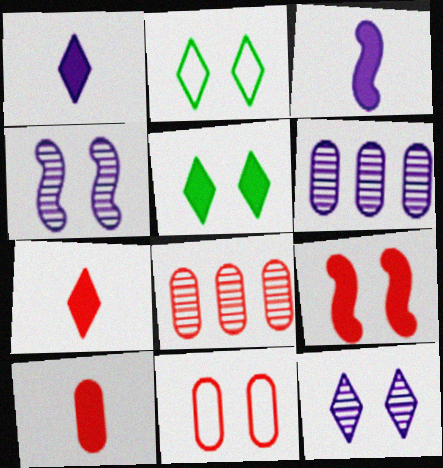[[2, 3, 8], 
[4, 5, 11], 
[8, 10, 11]]